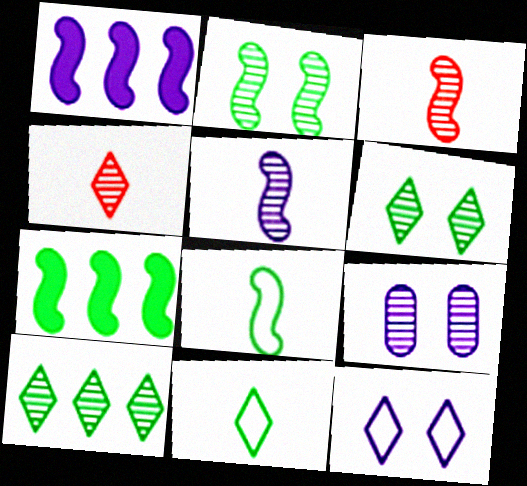[[2, 7, 8], 
[3, 9, 10]]